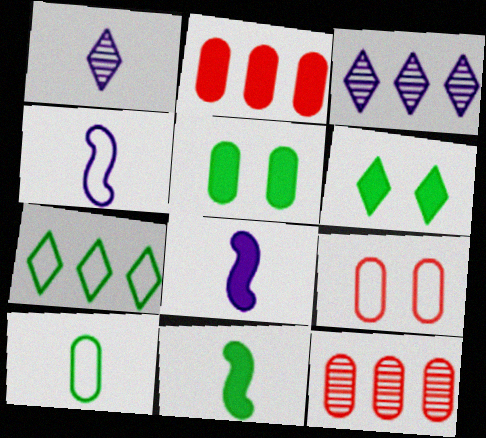[[2, 6, 8], 
[3, 9, 11], 
[4, 6, 12], 
[4, 7, 9]]